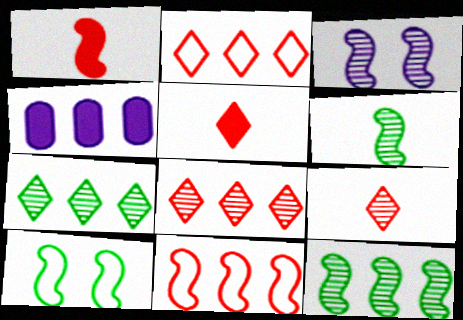[[2, 4, 12], 
[4, 7, 11], 
[4, 9, 10]]